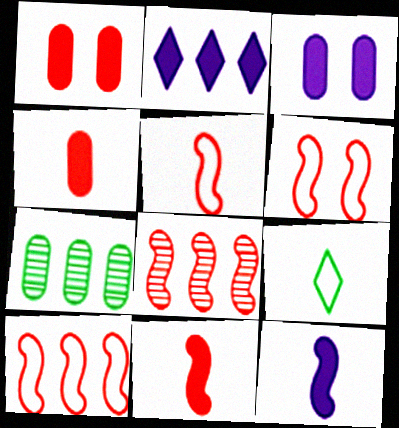[[2, 3, 12], 
[2, 7, 10], 
[3, 8, 9], 
[5, 6, 10], 
[6, 8, 11]]